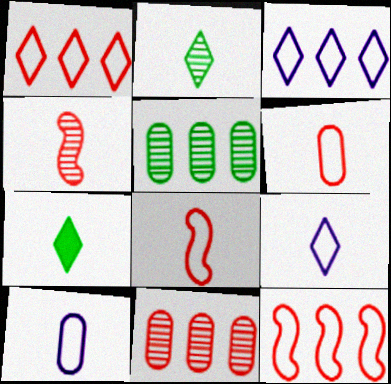[[4, 7, 10]]